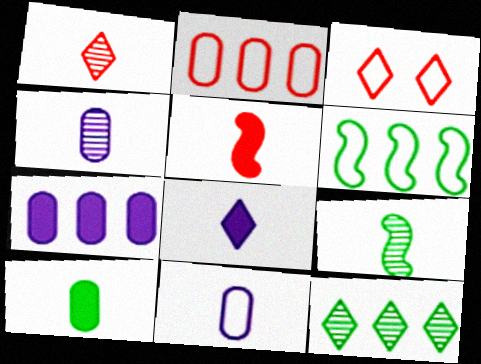[[1, 4, 9], 
[3, 6, 11], 
[3, 7, 9], 
[3, 8, 12], 
[5, 8, 10]]